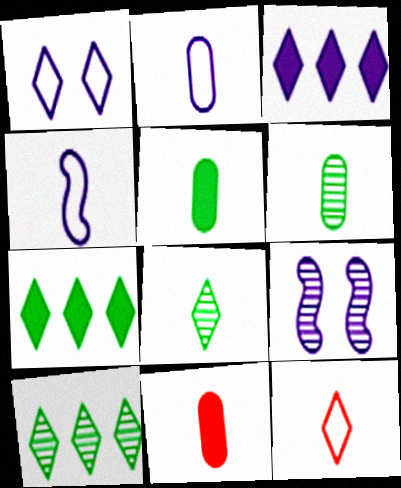[[2, 3, 9], 
[2, 6, 11], 
[4, 8, 11]]